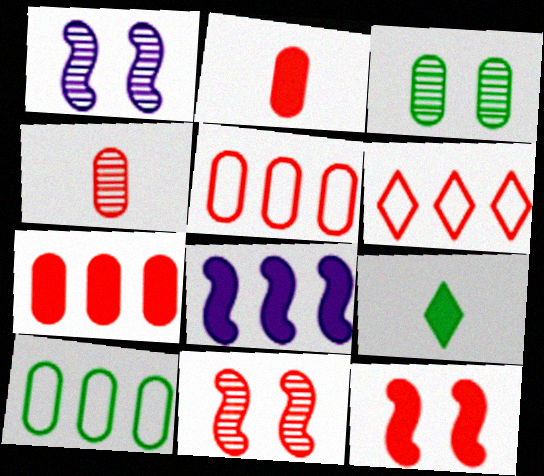[[1, 5, 9], 
[2, 6, 11], 
[4, 6, 12]]